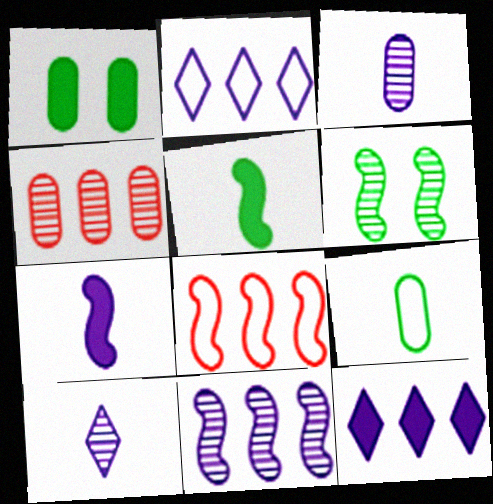[[1, 8, 10], 
[4, 6, 10], 
[6, 7, 8]]